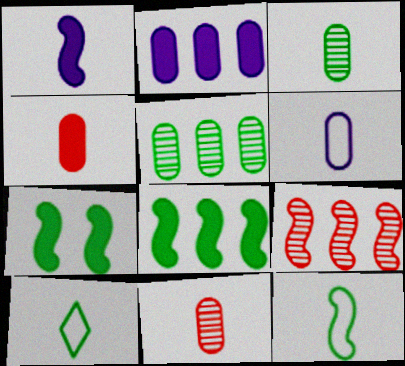[[1, 10, 11], 
[3, 4, 6], 
[5, 7, 10]]